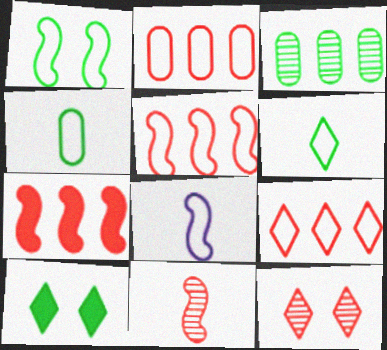[[1, 5, 8], 
[2, 5, 9]]